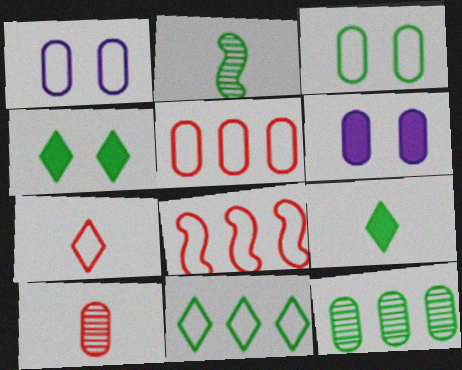[]